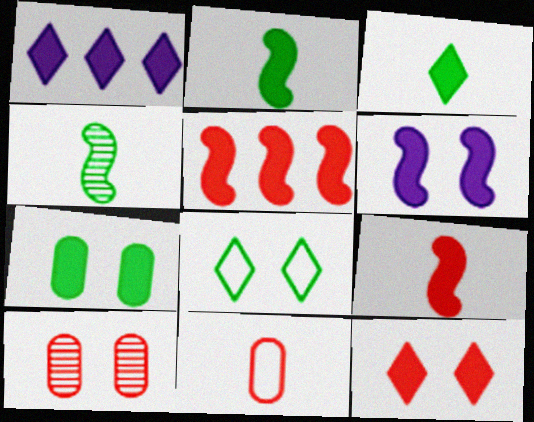[[1, 3, 12], 
[1, 7, 9], 
[2, 5, 6], 
[6, 7, 12], 
[6, 8, 10]]